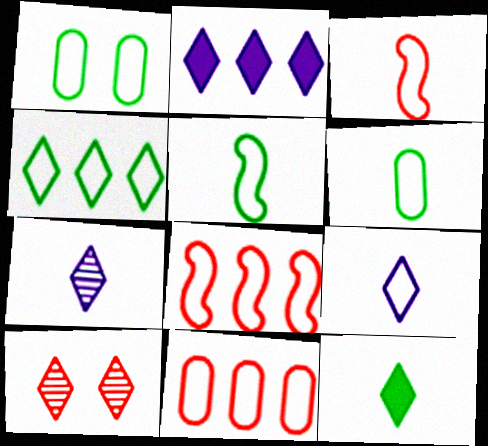[[1, 4, 5], 
[1, 8, 9], 
[3, 6, 9]]